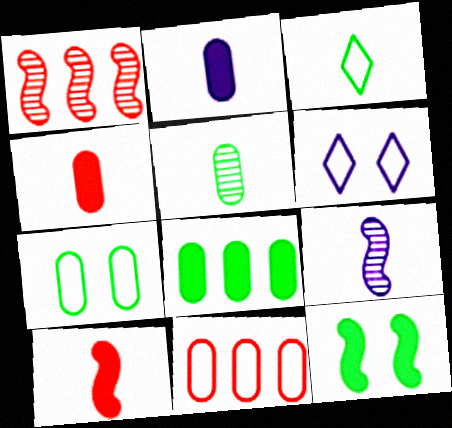[[3, 4, 9], 
[5, 7, 8]]